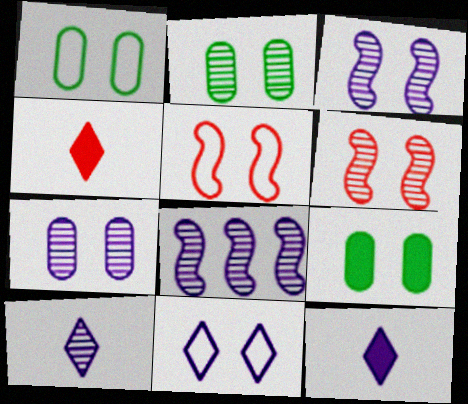[[1, 2, 9], 
[1, 4, 8], 
[1, 5, 11], 
[6, 9, 11], 
[7, 8, 10]]